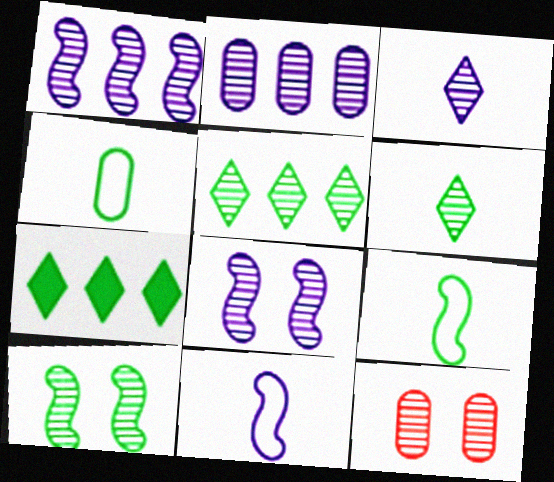[[1, 6, 12], 
[2, 3, 8], 
[4, 7, 10], 
[7, 11, 12]]